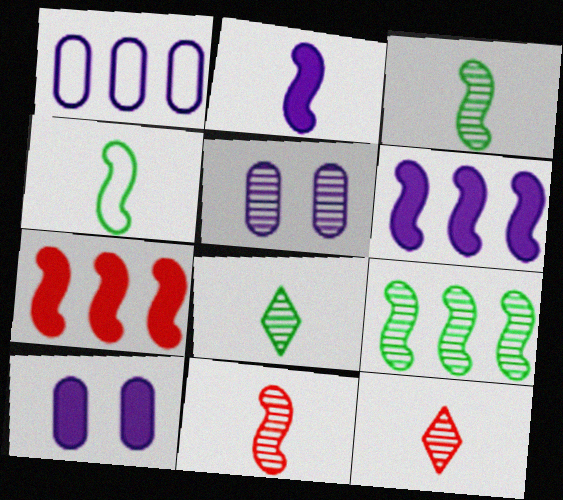[[2, 4, 11], 
[5, 9, 12]]